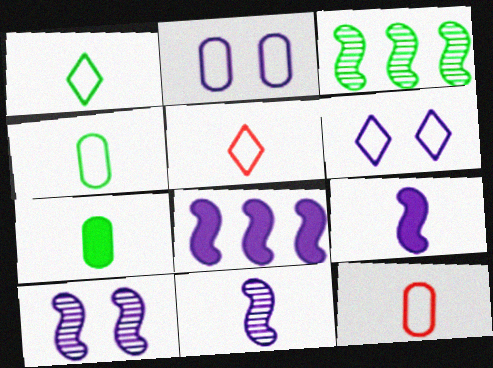[[5, 7, 11]]